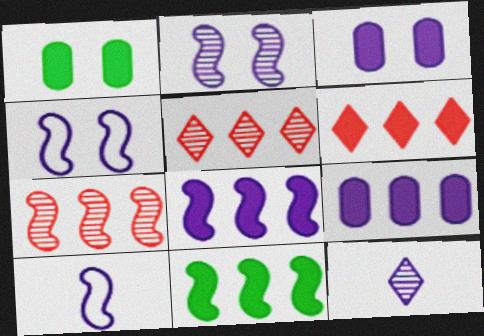[[1, 5, 10], 
[2, 8, 10], 
[4, 9, 12], 
[6, 9, 11]]